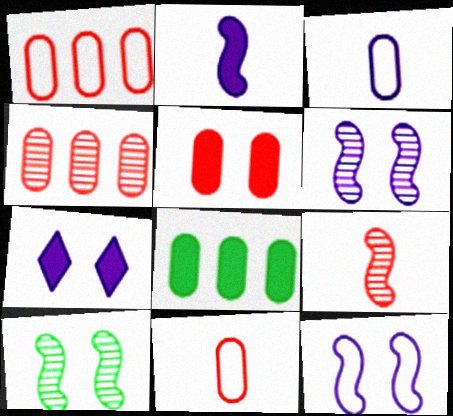[[4, 5, 11]]